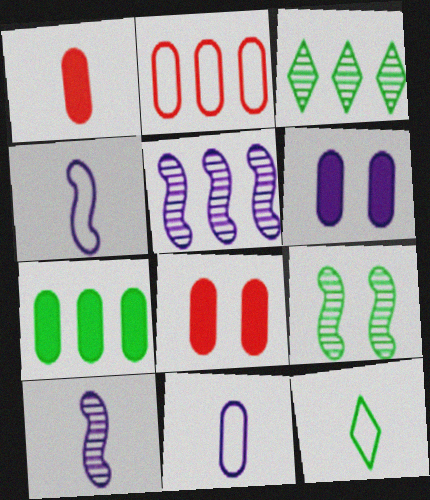[[1, 6, 7], 
[1, 10, 12], 
[3, 4, 8], 
[5, 8, 12], 
[7, 9, 12]]